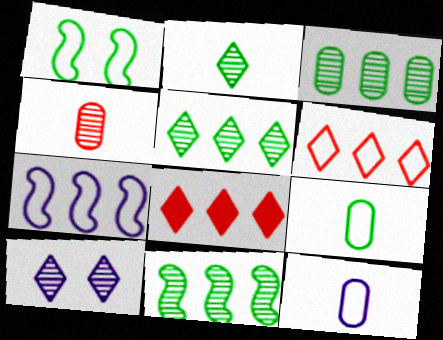[[1, 6, 12], 
[3, 5, 11], 
[3, 7, 8], 
[4, 10, 11]]